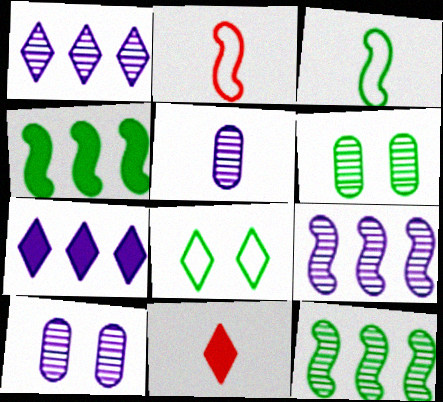[[1, 8, 11], 
[2, 6, 7], 
[3, 5, 11]]